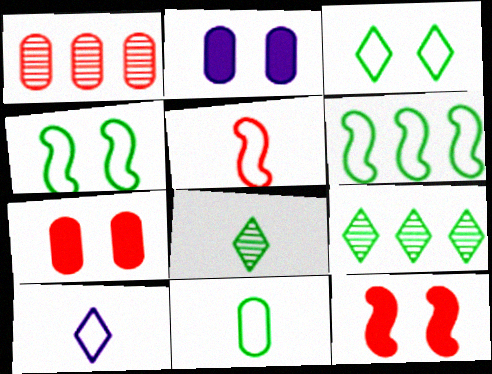[[1, 2, 11], 
[2, 5, 9], 
[3, 6, 11], 
[5, 10, 11]]